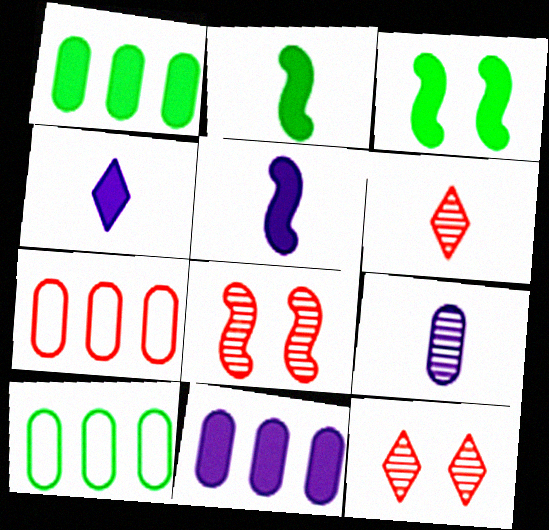[[4, 8, 10], 
[5, 10, 12]]